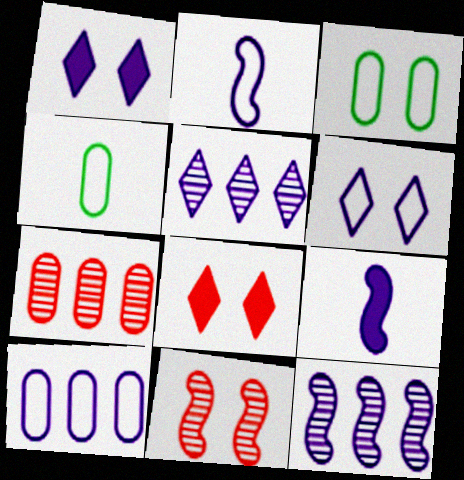[[1, 3, 11], 
[2, 6, 10], 
[4, 8, 12]]